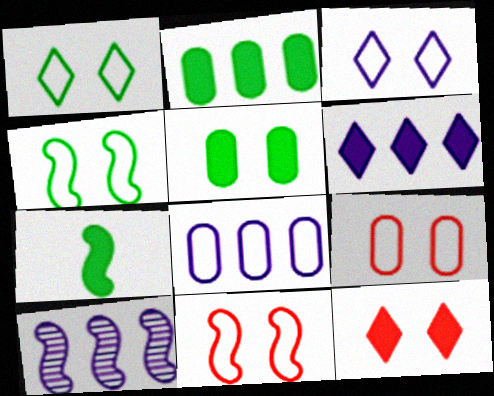[[3, 4, 9], 
[6, 8, 10], 
[7, 10, 11]]